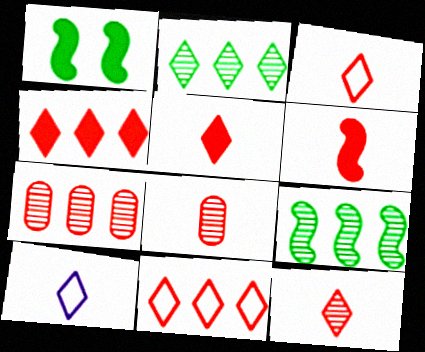[[1, 7, 10], 
[3, 5, 12], 
[3, 6, 8]]